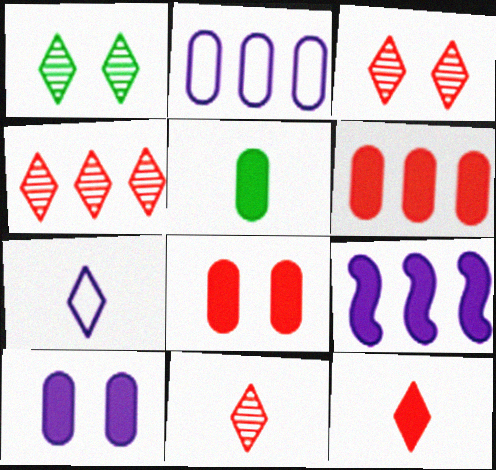[[3, 4, 11], 
[5, 6, 10]]